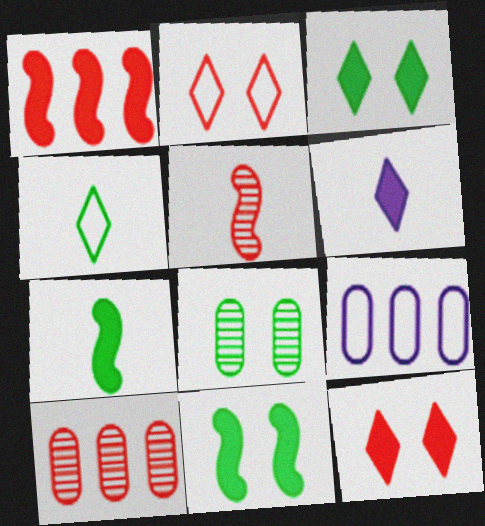[[3, 5, 9]]